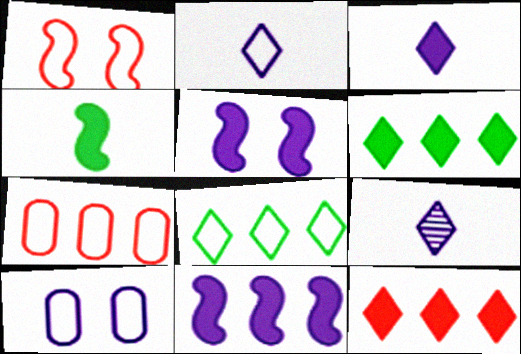[[2, 3, 9], 
[9, 10, 11]]